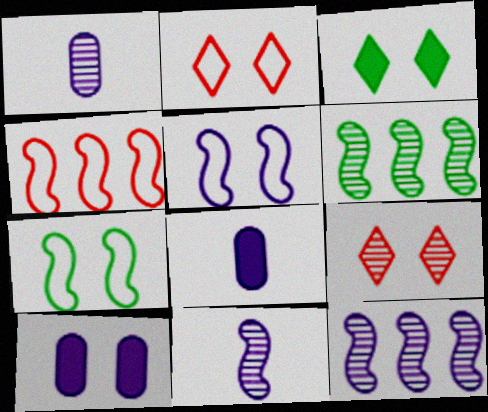[[1, 3, 4], 
[1, 6, 9], 
[2, 6, 8], 
[7, 9, 10]]